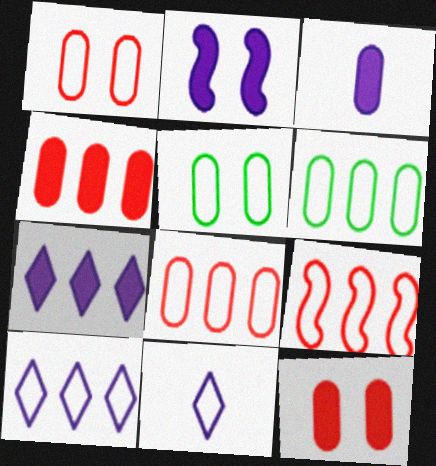[[2, 3, 7], 
[5, 9, 11], 
[6, 9, 10]]